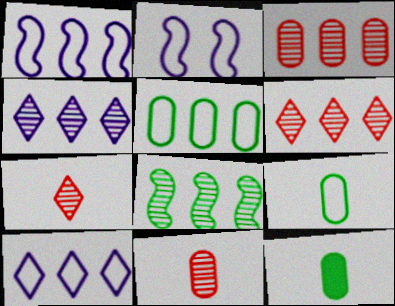[[2, 6, 12], 
[3, 4, 8]]